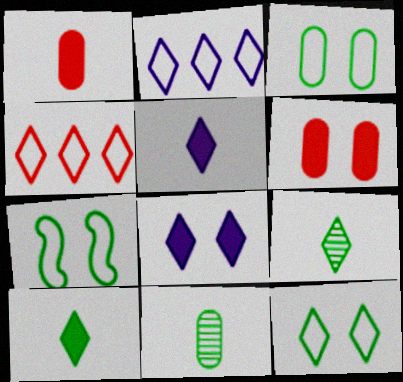[[3, 7, 12], 
[4, 8, 9]]